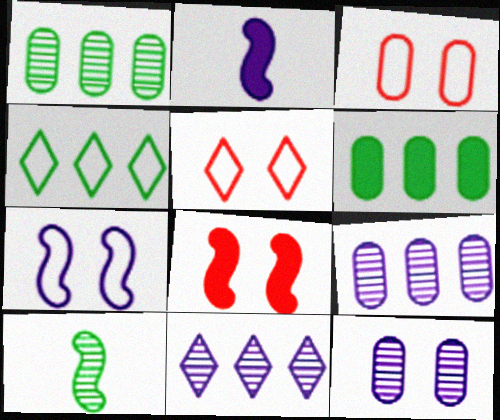[[1, 2, 5]]